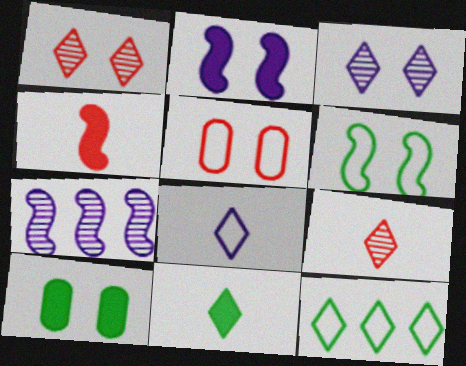[[4, 6, 7], 
[5, 7, 11], 
[8, 9, 11]]